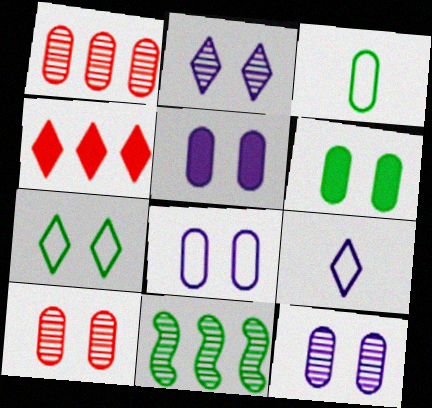[[1, 3, 5], 
[5, 8, 12], 
[6, 8, 10]]